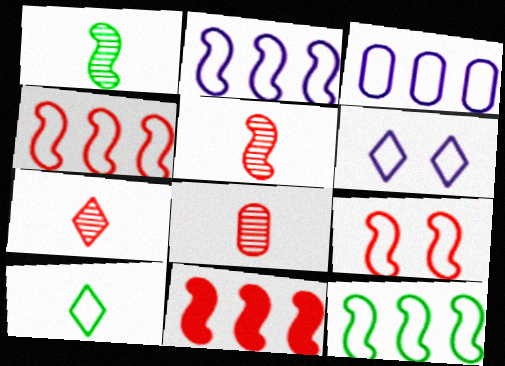[[2, 4, 12], 
[3, 9, 10], 
[5, 7, 8], 
[5, 9, 11]]